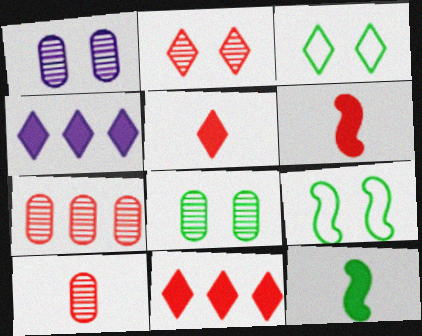[[4, 9, 10]]